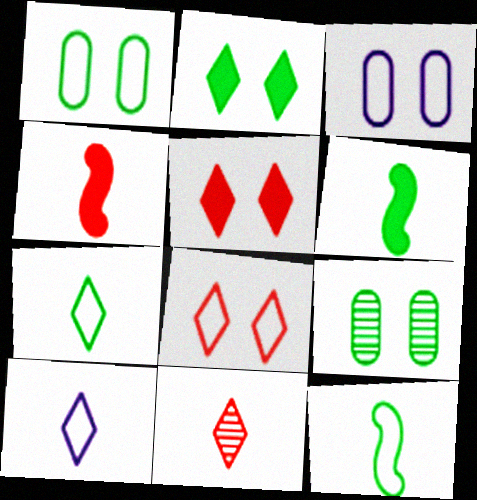[]